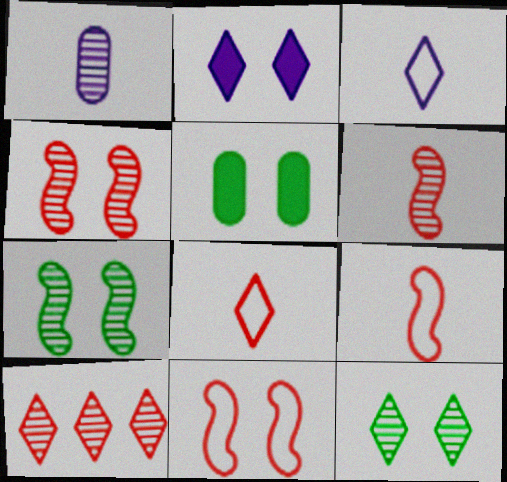[[1, 7, 10]]